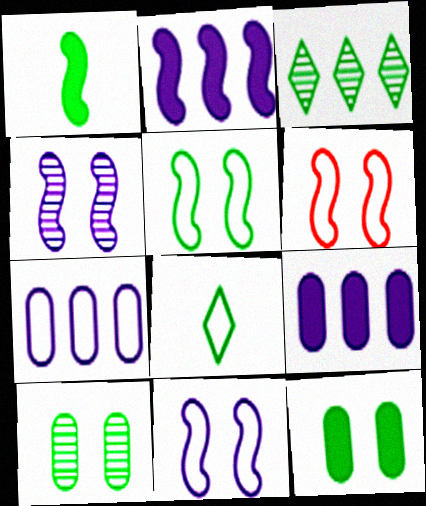[[5, 6, 11], 
[6, 7, 8]]